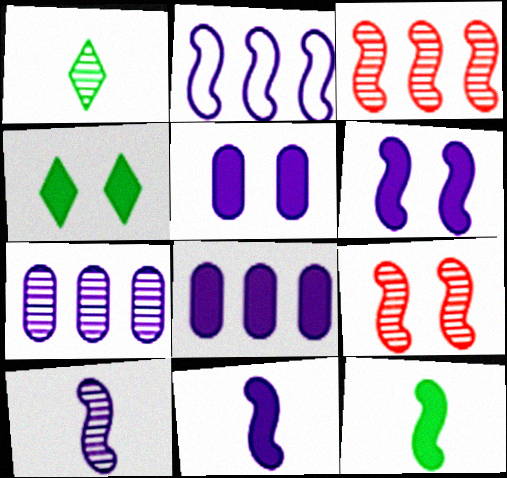[[1, 7, 9], 
[2, 6, 10], 
[2, 9, 12]]